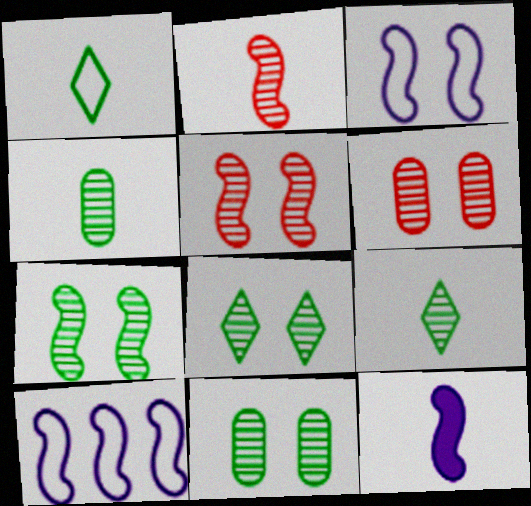[[7, 8, 11]]